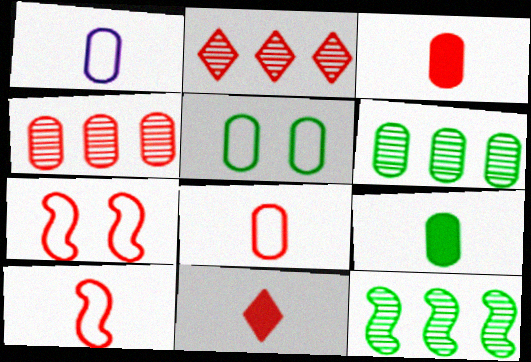[[2, 3, 7], 
[4, 7, 11], 
[5, 6, 9]]